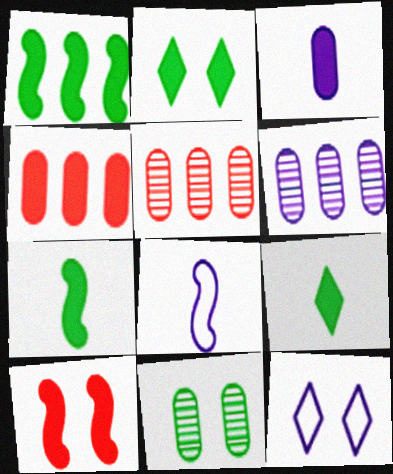[[2, 5, 8], 
[5, 7, 12], 
[10, 11, 12]]